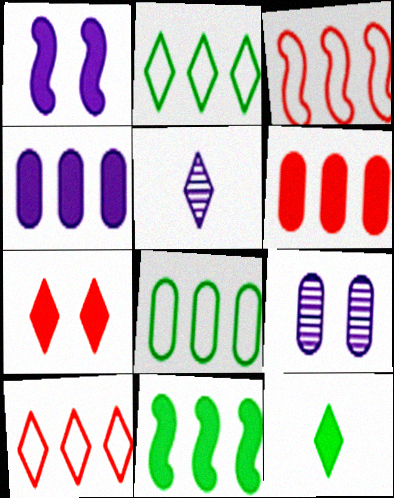[[1, 6, 12], 
[2, 5, 7], 
[3, 9, 12]]